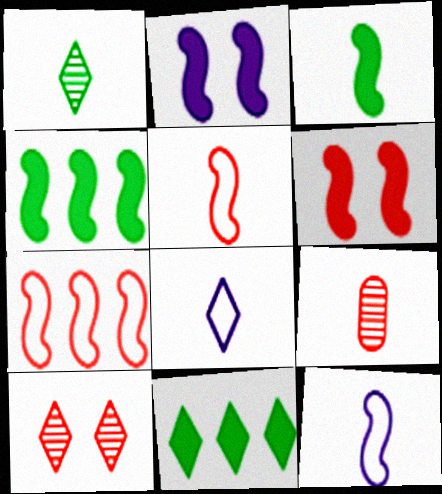[[3, 8, 9], 
[8, 10, 11]]